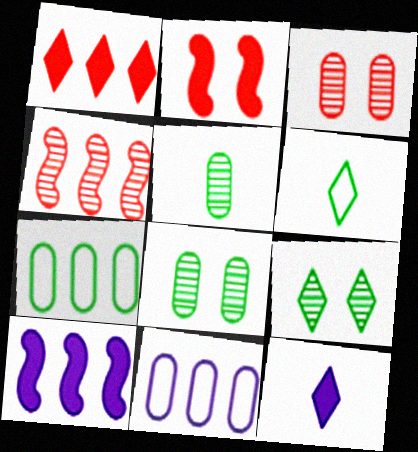[[3, 6, 10]]